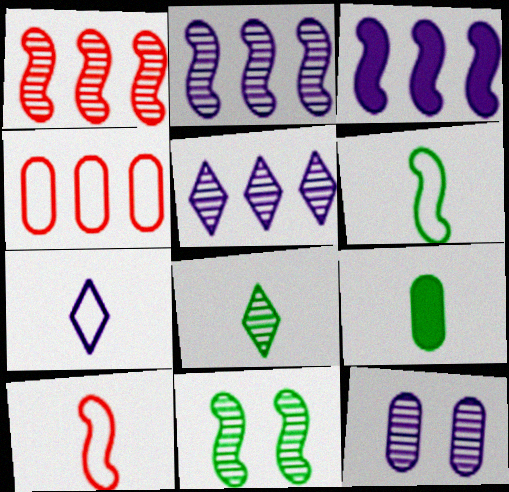[[1, 8, 12], 
[3, 7, 12], 
[3, 10, 11], 
[4, 9, 12], 
[6, 8, 9]]